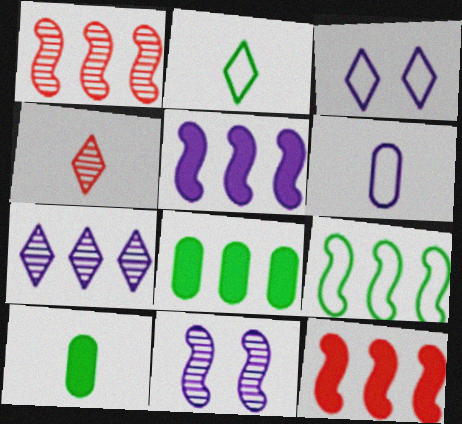[[1, 3, 10], 
[1, 5, 9]]